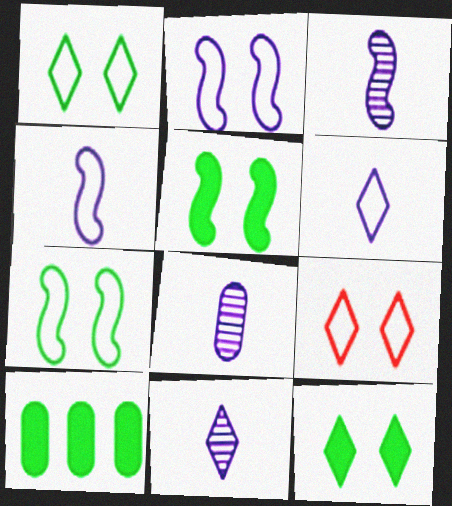[[3, 8, 11], 
[3, 9, 10]]